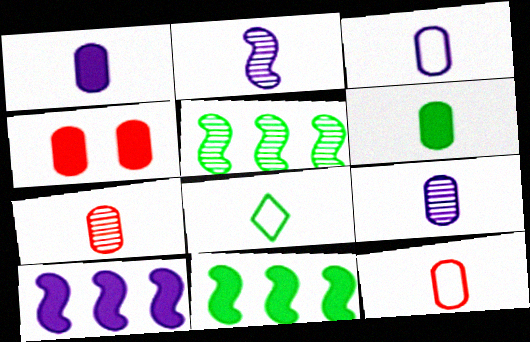[[1, 3, 9], 
[3, 6, 7], 
[6, 9, 12]]